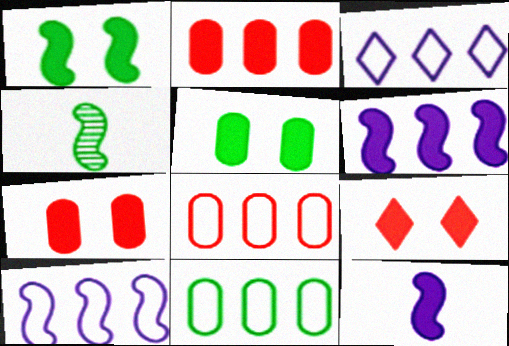[[3, 4, 7]]